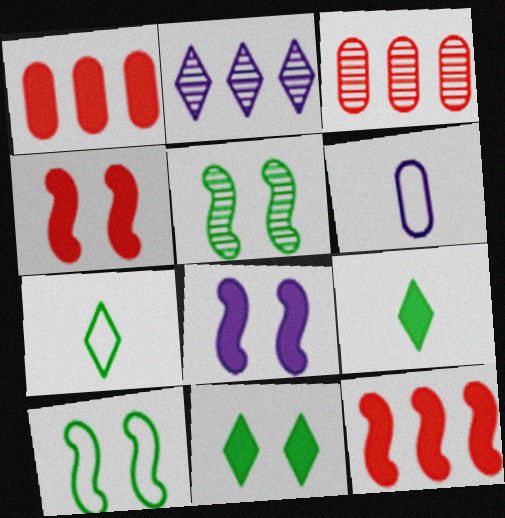[[1, 8, 9], 
[2, 6, 8], 
[3, 7, 8]]